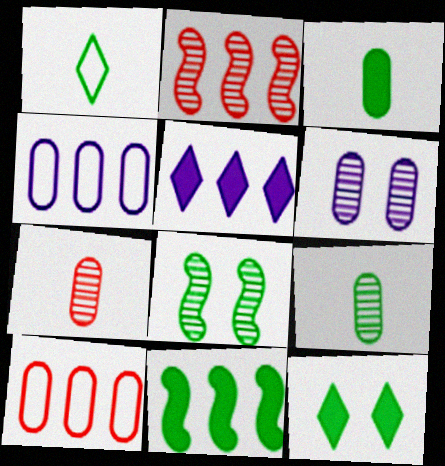[[3, 6, 10], 
[3, 11, 12]]